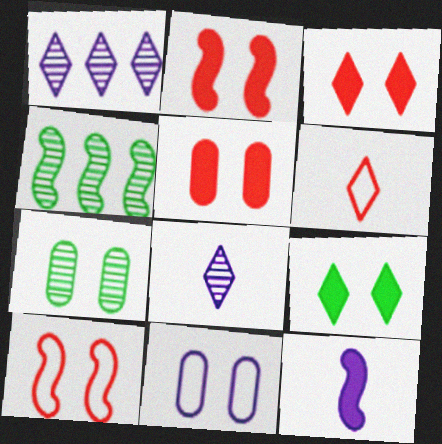[[1, 6, 9], 
[1, 11, 12], 
[2, 3, 5], 
[4, 10, 12], 
[5, 7, 11]]